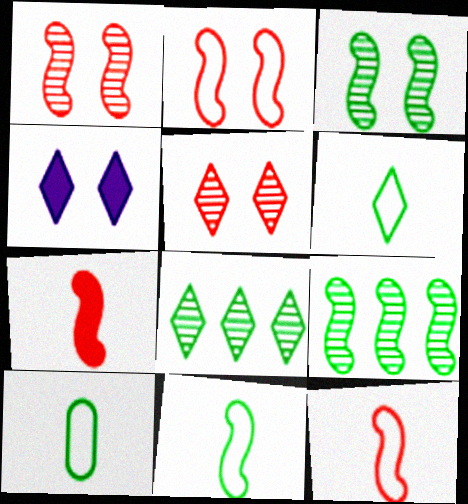[[6, 10, 11]]